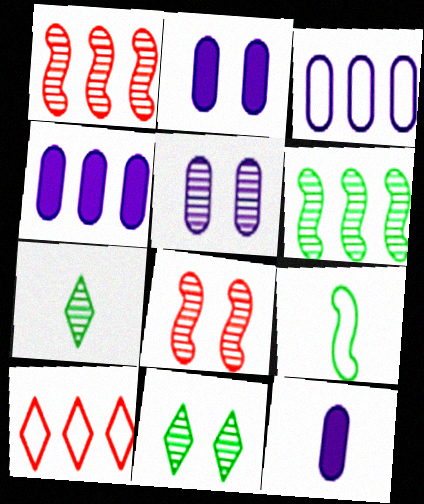[[1, 5, 7], 
[2, 4, 12], 
[3, 5, 12], 
[4, 6, 10], 
[5, 8, 11]]